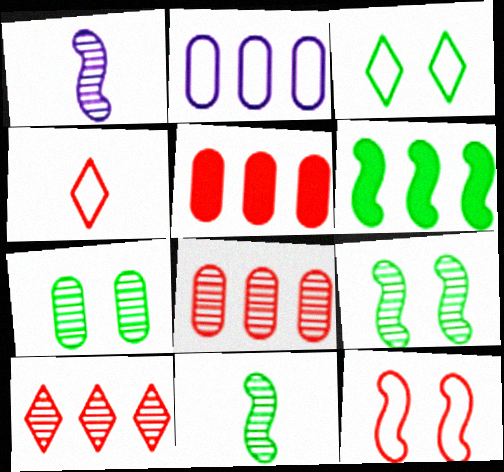[[1, 3, 5], 
[1, 6, 12], 
[1, 7, 10], 
[2, 6, 10]]